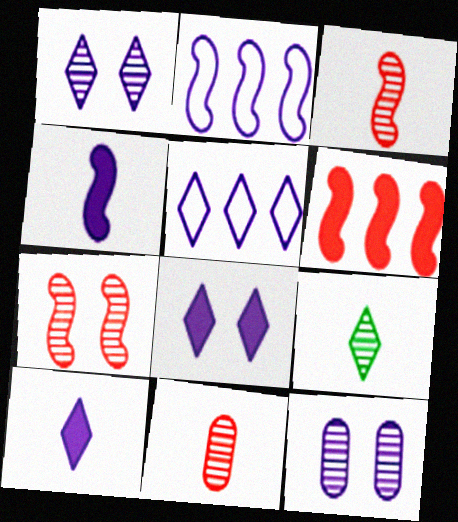[[1, 5, 10], 
[2, 10, 12], 
[4, 5, 12]]